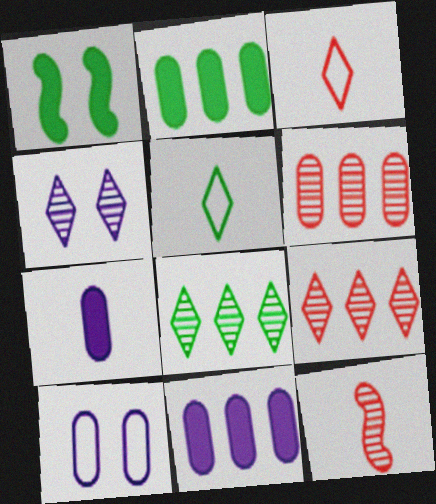[[5, 7, 12]]